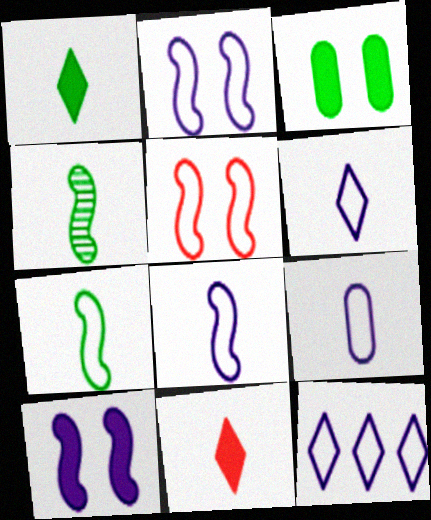[[2, 9, 12], 
[4, 9, 11], 
[6, 8, 9]]